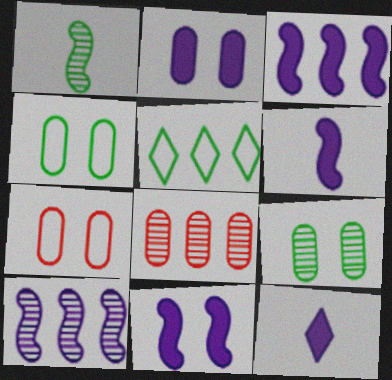[[2, 3, 12], 
[2, 7, 9], 
[3, 5, 8], 
[3, 6, 11]]